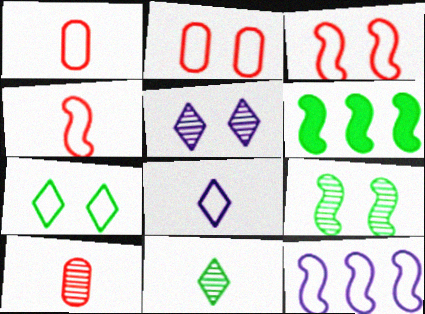[[1, 5, 6], 
[1, 7, 12]]